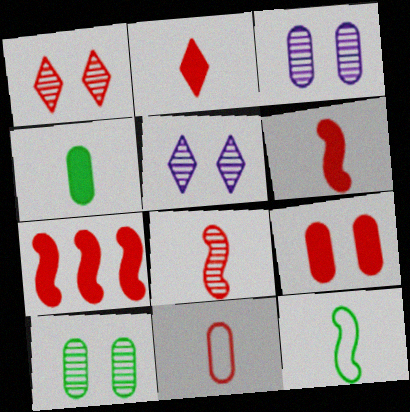[[1, 7, 11], 
[2, 7, 9], 
[2, 8, 11]]